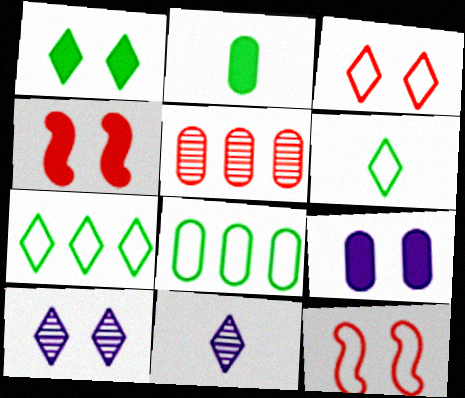[[1, 3, 10], 
[1, 4, 9], 
[4, 8, 11]]